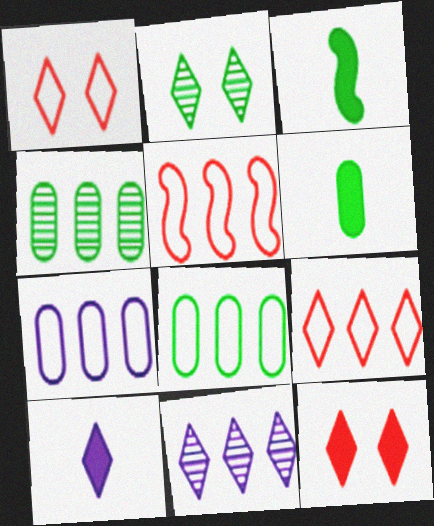[[2, 3, 8], 
[2, 9, 10]]